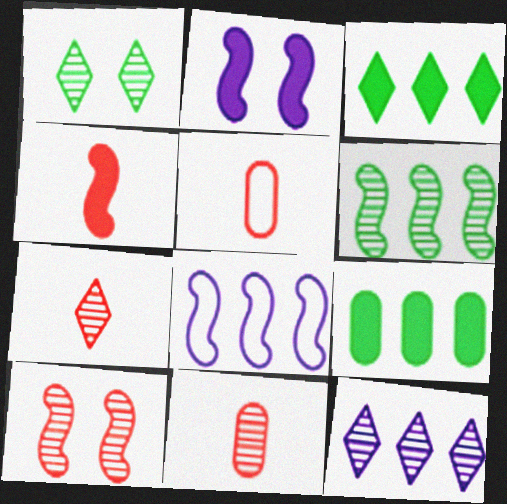[[1, 7, 12], 
[4, 5, 7]]